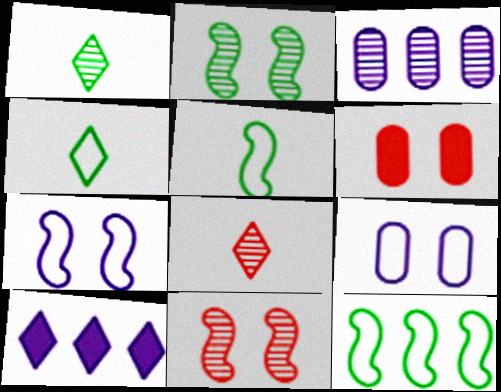[[1, 3, 11], 
[2, 3, 8]]